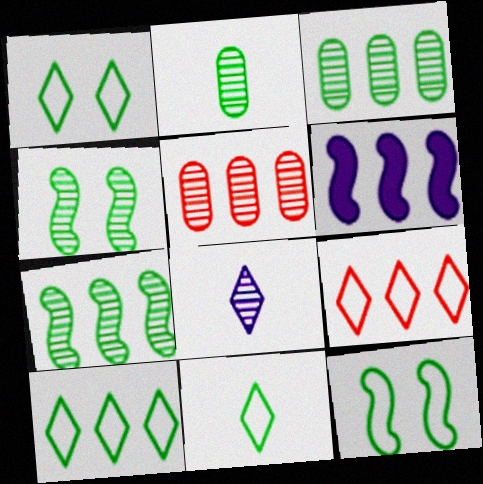[[1, 10, 11], 
[3, 6, 9], 
[4, 5, 8], 
[5, 6, 10]]